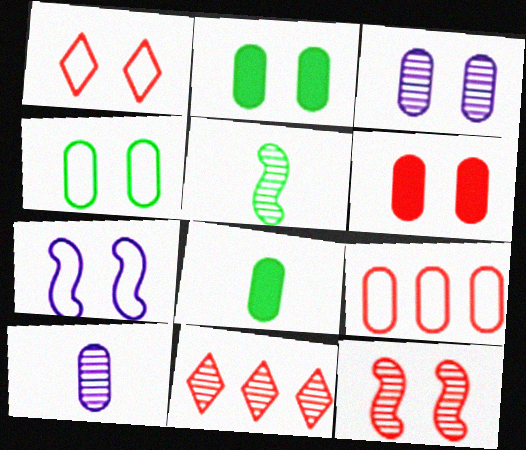[[1, 4, 7], 
[1, 6, 12], 
[2, 9, 10], 
[3, 4, 6], 
[3, 5, 11], 
[3, 8, 9], 
[7, 8, 11]]